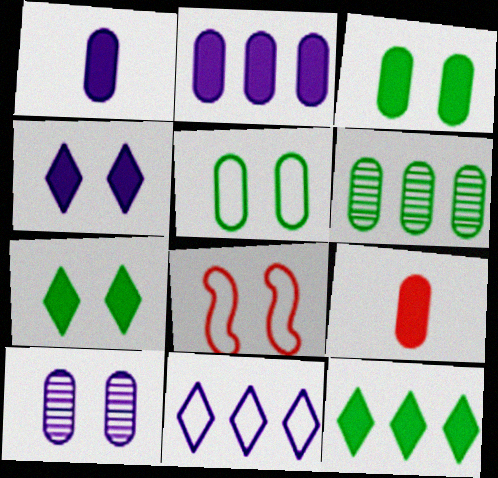[[2, 3, 9], 
[7, 8, 10]]